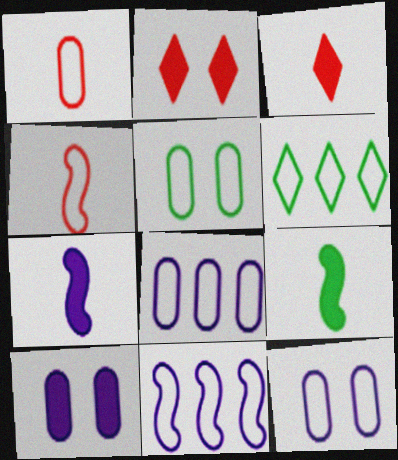[[1, 5, 8], 
[4, 6, 12]]